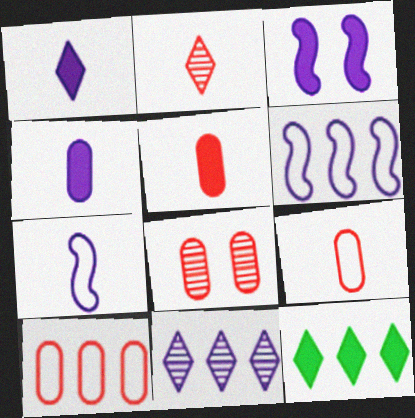[[3, 5, 12], 
[5, 8, 10], 
[7, 8, 12]]